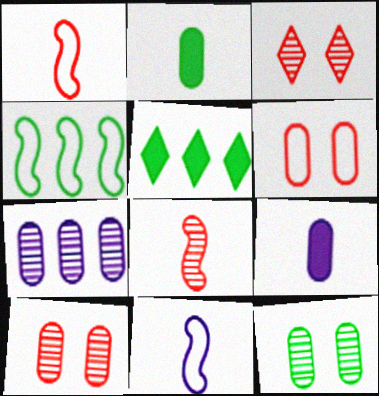[[2, 6, 7], 
[3, 4, 9], 
[5, 10, 11]]